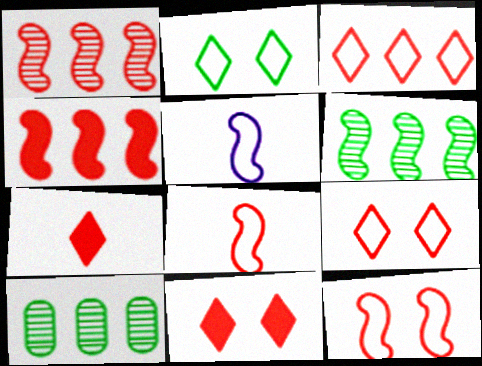[[5, 10, 11]]